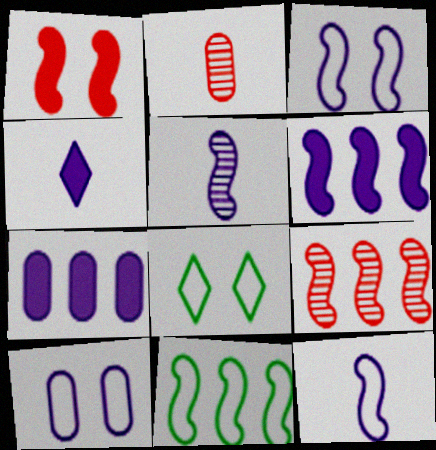[[1, 5, 11], 
[2, 6, 8], 
[3, 5, 6], 
[6, 9, 11]]